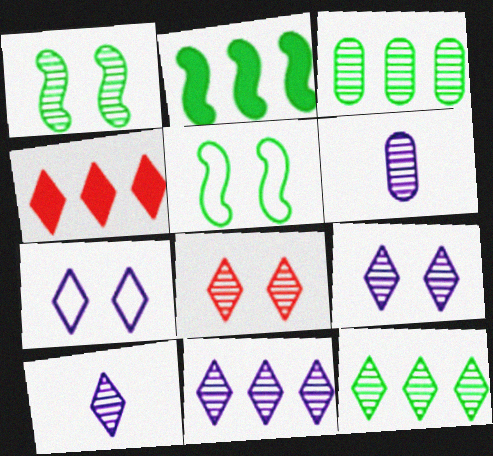[[4, 5, 6], 
[8, 10, 12], 
[9, 10, 11]]